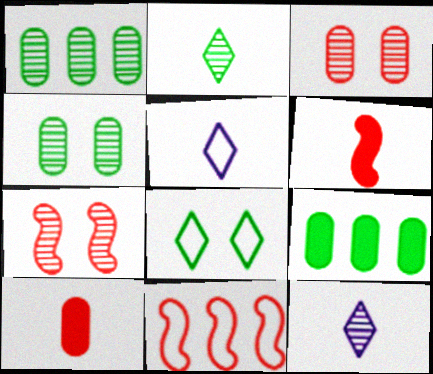[[1, 7, 12], 
[5, 7, 9], 
[6, 7, 11]]